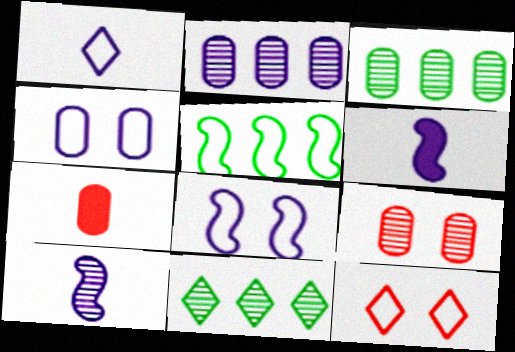[[3, 4, 7], 
[3, 6, 12], 
[7, 8, 11], 
[9, 10, 11]]